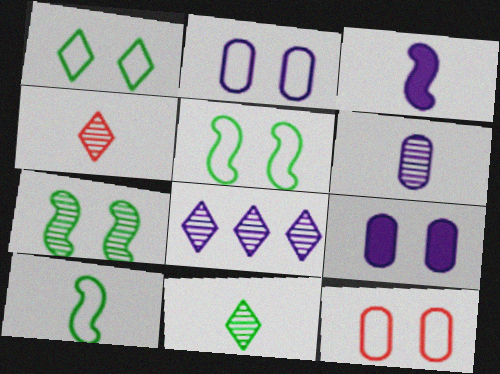[[2, 3, 8]]